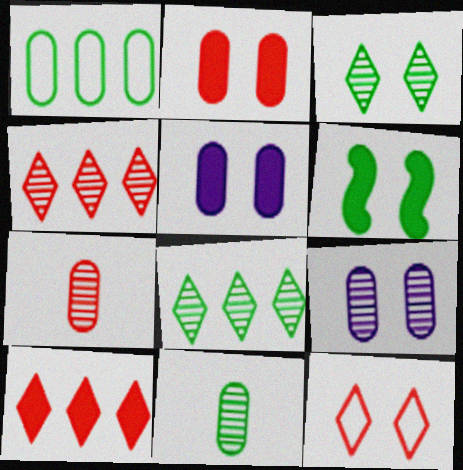[[1, 5, 7], 
[6, 9, 12]]